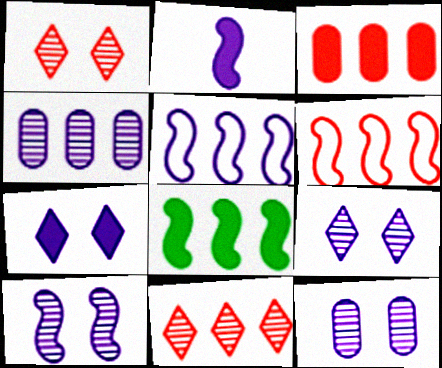[[2, 5, 10], 
[3, 6, 11], 
[9, 10, 12]]